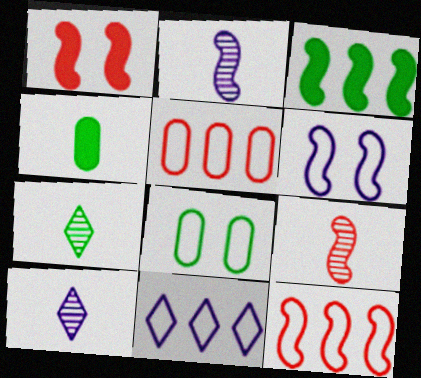[[1, 9, 12], 
[3, 6, 9], 
[3, 7, 8]]